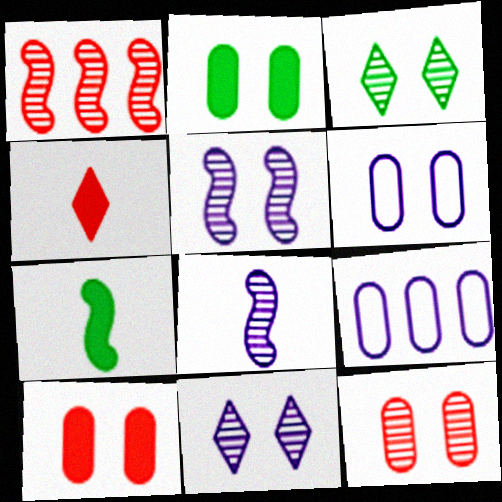[[2, 6, 12], 
[3, 5, 12]]